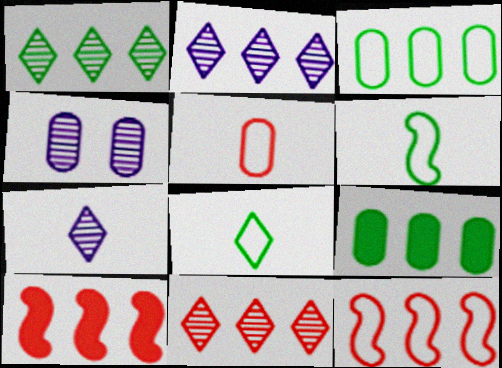[[1, 2, 11], 
[2, 3, 10], 
[2, 9, 12], 
[4, 5, 9], 
[4, 8, 10]]